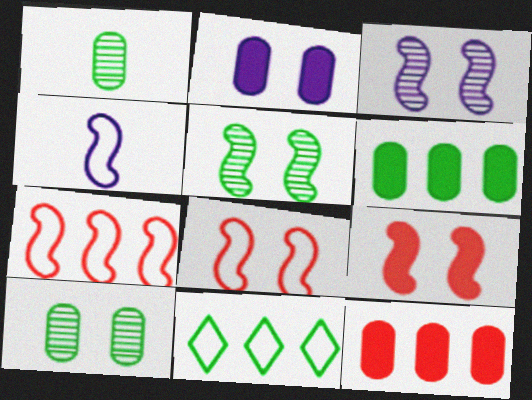[]